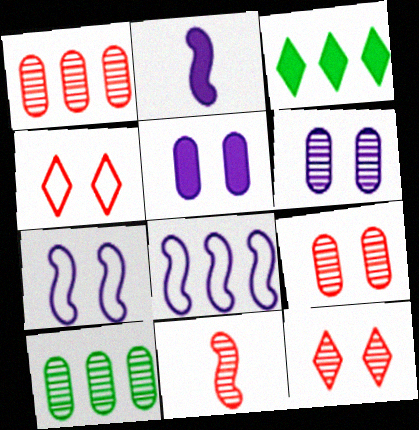[[1, 3, 8], 
[1, 11, 12], 
[2, 4, 10]]